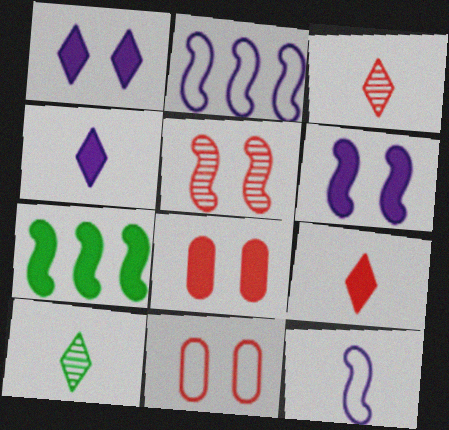[[2, 8, 10], 
[4, 7, 8], 
[5, 7, 12]]